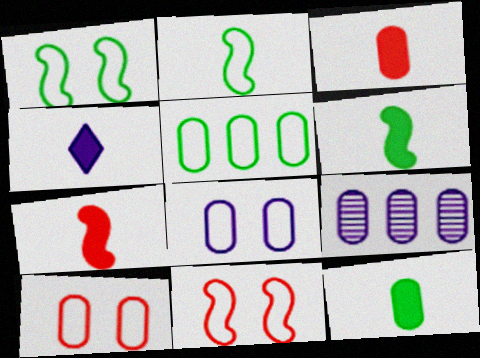[[3, 4, 6], 
[4, 7, 12], 
[9, 10, 12]]